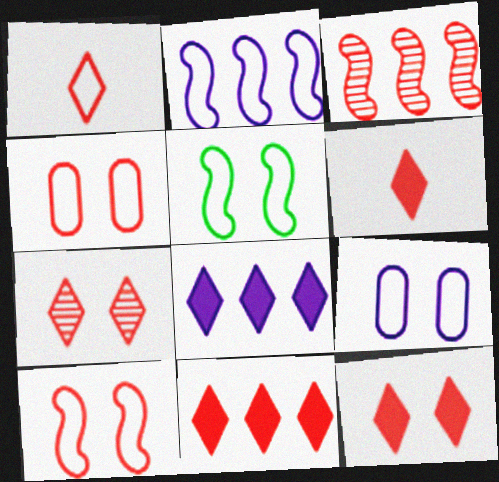[[1, 7, 11], 
[3, 4, 6], 
[6, 11, 12]]